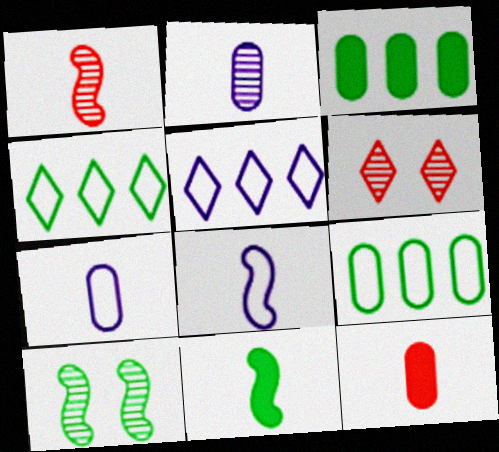[[1, 8, 11], 
[3, 6, 8], 
[5, 10, 12]]